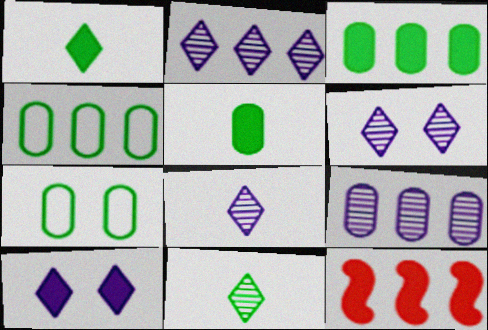[[2, 4, 12], 
[2, 6, 8], 
[5, 10, 12], 
[7, 8, 12]]